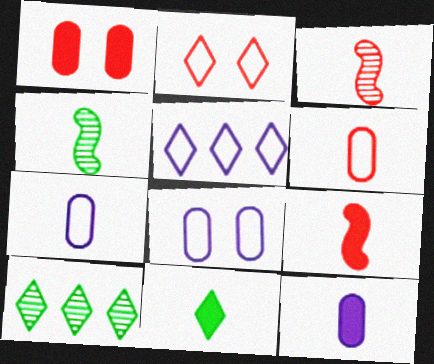[[1, 4, 5], 
[3, 7, 11], 
[8, 9, 10], 
[9, 11, 12]]